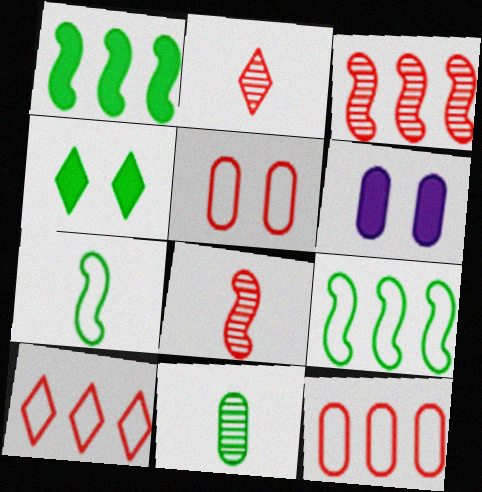[[2, 6, 9], 
[4, 9, 11], 
[6, 11, 12]]